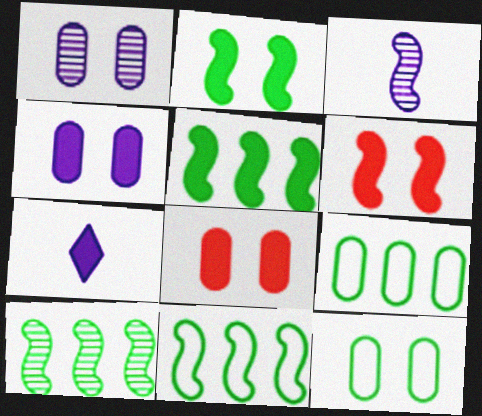[[1, 8, 12], 
[3, 6, 11], 
[5, 7, 8], 
[5, 10, 11]]